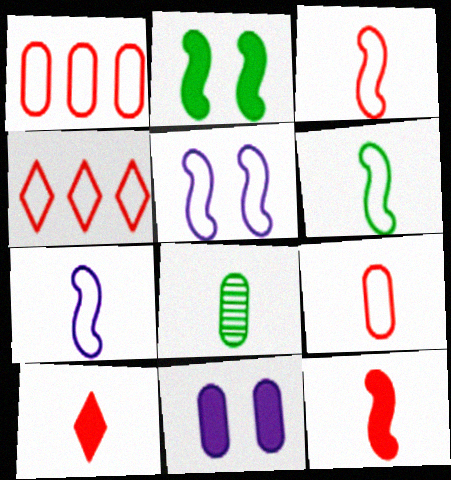[[1, 8, 11], 
[3, 6, 7], 
[7, 8, 10]]